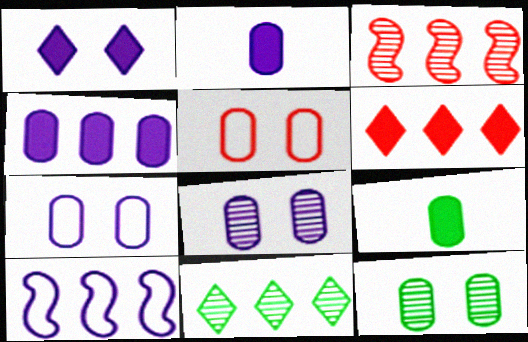[]